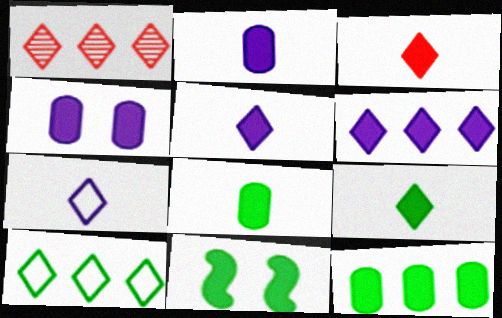[[1, 6, 10], 
[3, 5, 9], 
[9, 11, 12]]